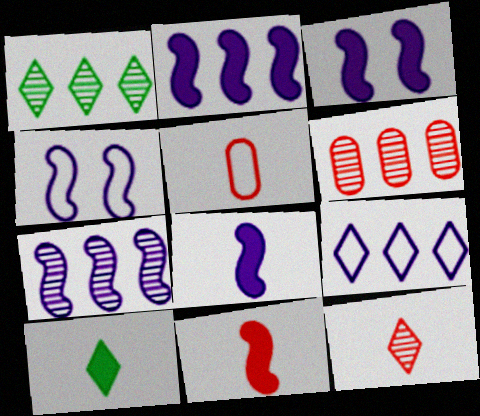[[1, 3, 5], 
[1, 6, 7], 
[2, 3, 8], 
[4, 6, 10], 
[4, 7, 8], 
[5, 11, 12]]